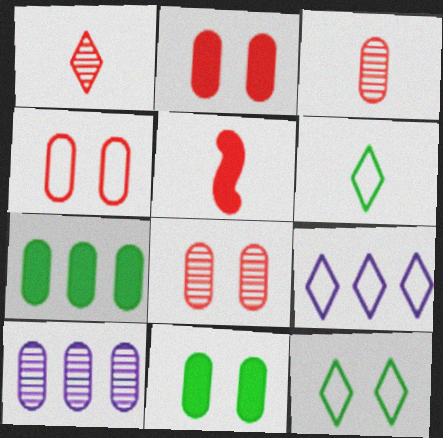[[2, 4, 8], 
[5, 10, 12]]